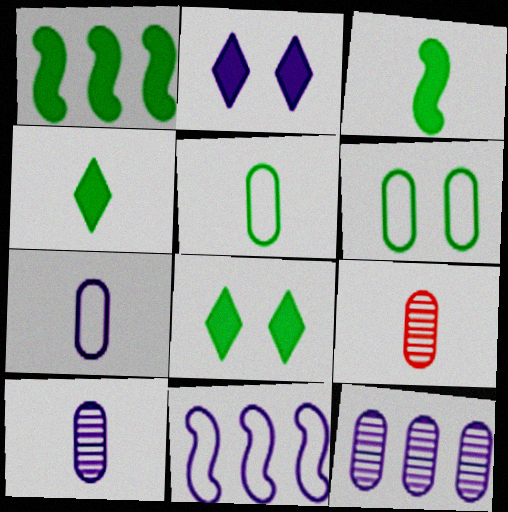[[2, 10, 11], 
[8, 9, 11]]